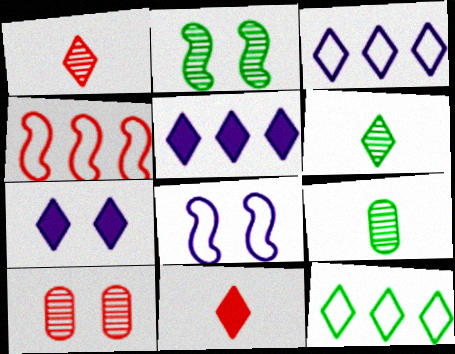[[1, 7, 12], 
[4, 7, 9], 
[4, 10, 11]]